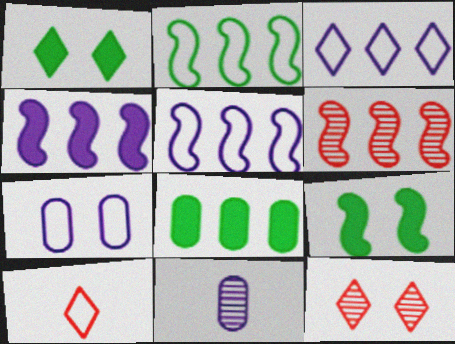[[2, 4, 6], 
[2, 7, 10], 
[3, 6, 8], 
[7, 9, 12]]